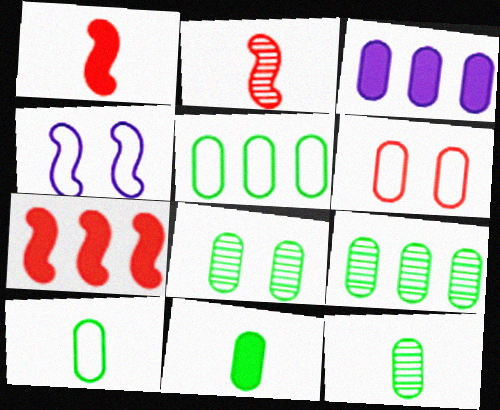[[3, 6, 12], 
[5, 8, 11], 
[8, 9, 12], 
[10, 11, 12]]